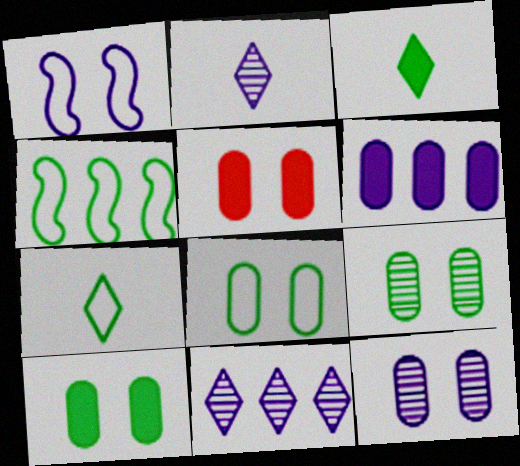[[1, 2, 6], 
[2, 4, 5], 
[3, 4, 9], 
[4, 7, 8], 
[5, 8, 12], 
[8, 9, 10]]